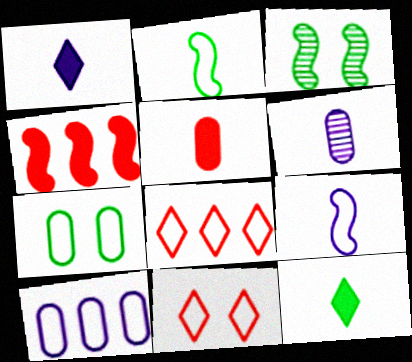[[1, 6, 9], 
[2, 10, 11], 
[3, 4, 9], 
[7, 8, 9]]